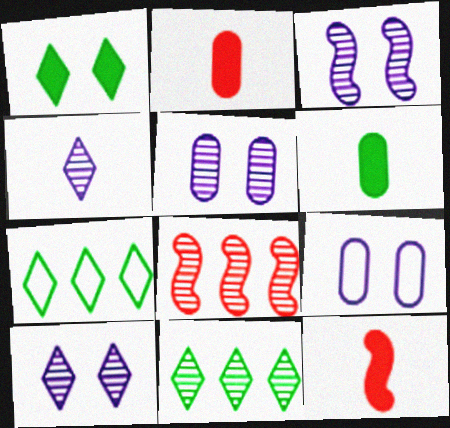[[2, 3, 7], 
[3, 5, 10], 
[5, 7, 12], 
[9, 11, 12]]